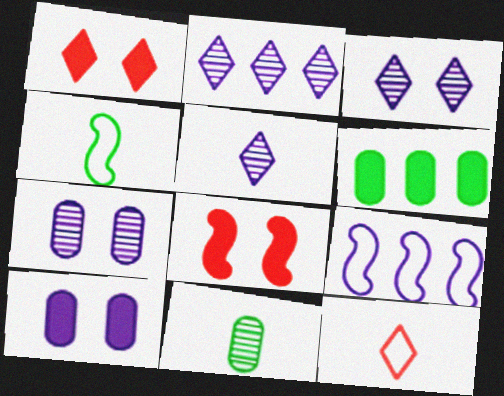[[1, 9, 11], 
[2, 3, 5], 
[5, 9, 10]]